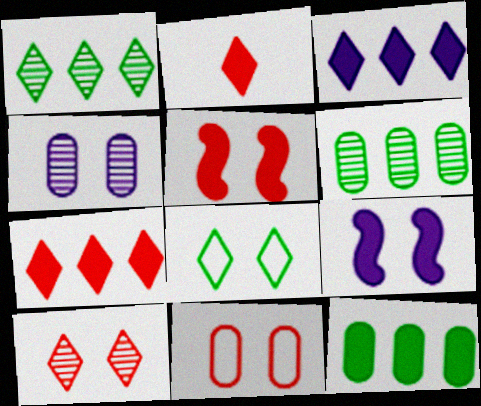[[2, 9, 12], 
[4, 5, 8], 
[5, 10, 11]]